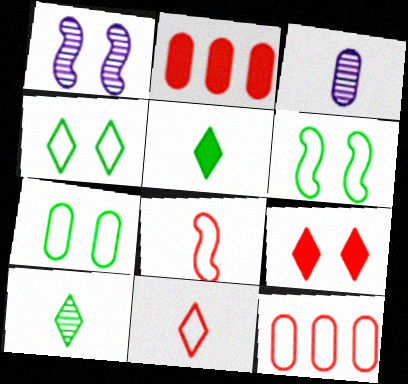[[1, 5, 12], 
[1, 7, 9], 
[2, 3, 7], 
[3, 5, 8], 
[4, 6, 7]]